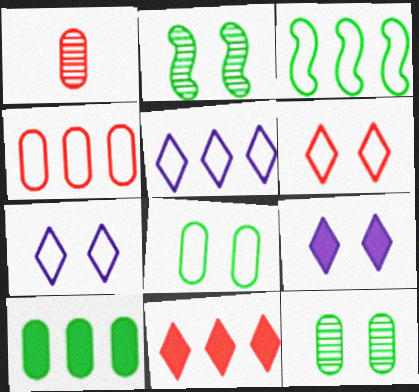[[1, 3, 9], 
[3, 4, 5]]